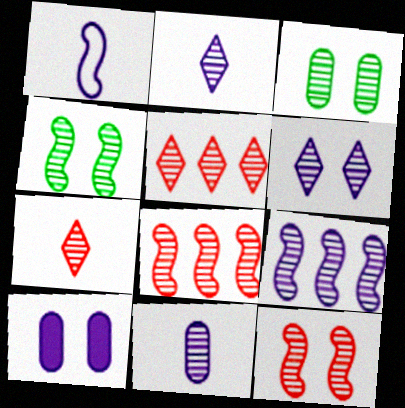[[2, 3, 8], 
[3, 6, 12], 
[3, 7, 9], 
[4, 5, 11], 
[6, 9, 11]]